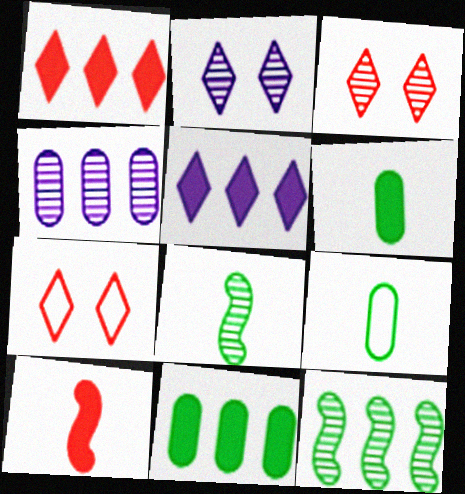[[3, 4, 8]]